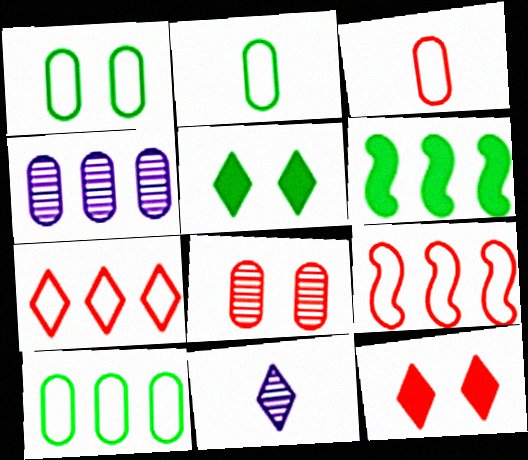[[1, 2, 10], 
[4, 6, 7], 
[5, 7, 11]]